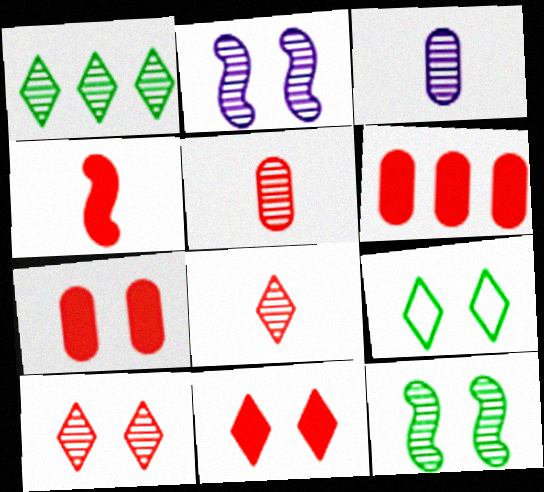[[1, 2, 5], 
[2, 7, 9], 
[4, 6, 11]]